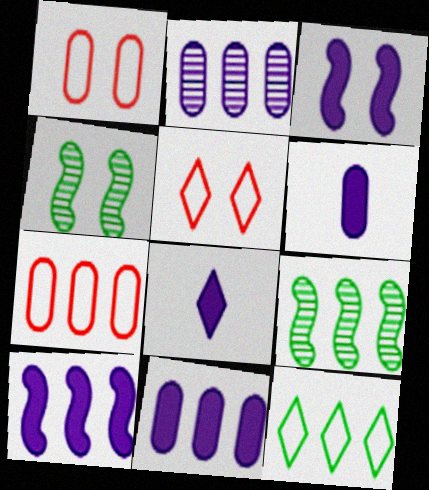[[1, 8, 9], 
[3, 8, 11], 
[4, 7, 8], 
[5, 6, 9]]